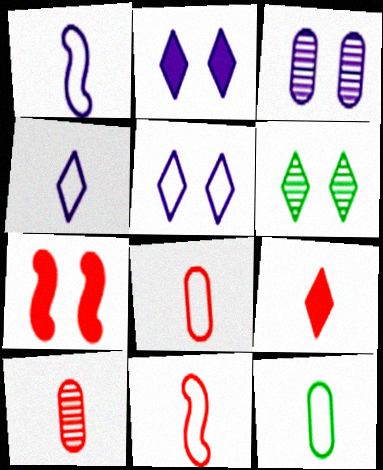[[4, 11, 12], 
[9, 10, 11]]